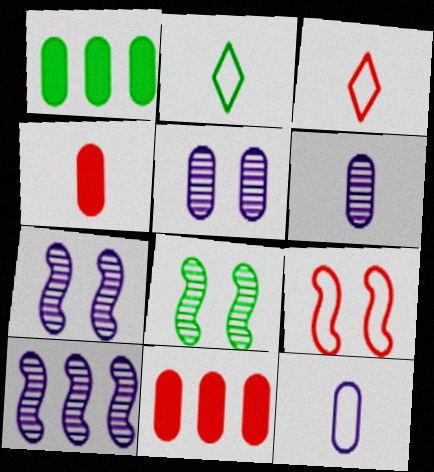[[1, 2, 8], 
[1, 3, 7], 
[2, 7, 11]]